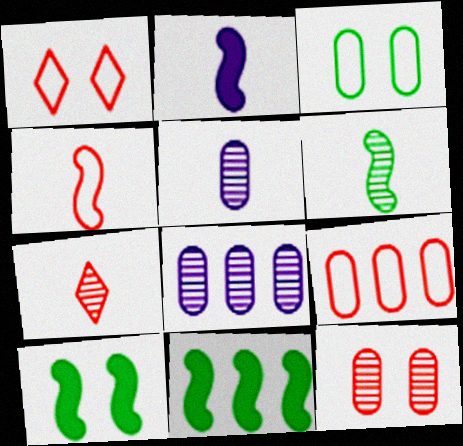[[1, 4, 9], 
[1, 5, 11], 
[2, 4, 6], 
[5, 6, 7]]